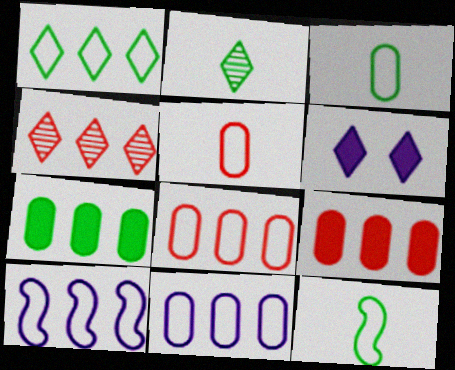[[1, 8, 10], 
[4, 7, 10]]